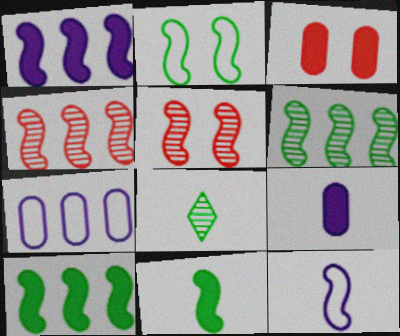[[2, 6, 11], 
[5, 10, 12]]